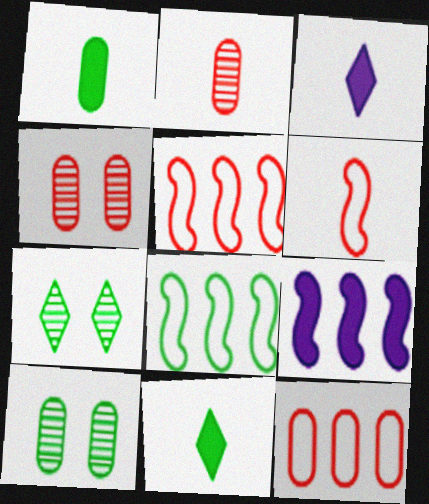[[1, 7, 8], 
[3, 4, 8], 
[3, 5, 10], 
[8, 10, 11]]